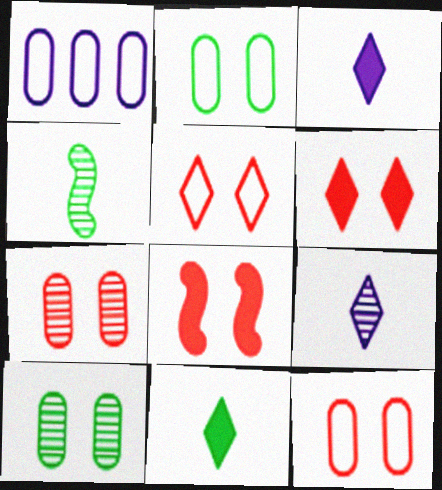[[1, 4, 6], 
[5, 7, 8]]